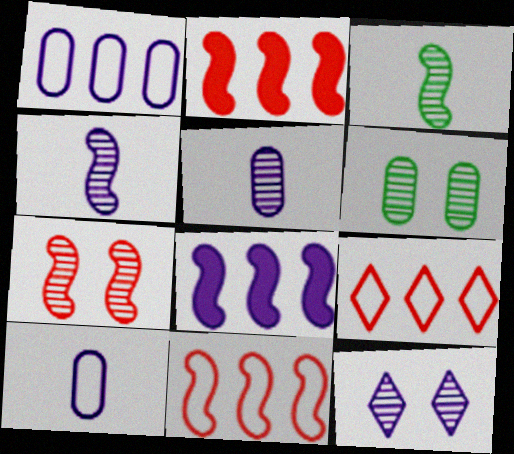[[6, 7, 12], 
[8, 10, 12]]